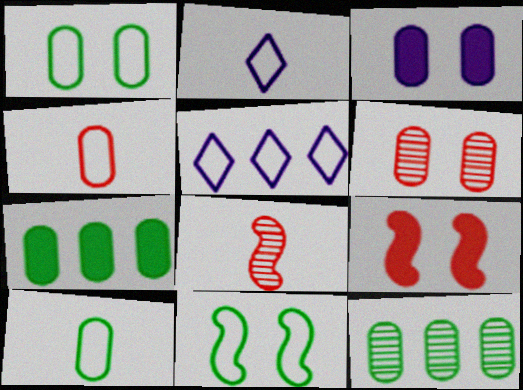[[1, 3, 6], 
[2, 9, 12], 
[3, 4, 12], 
[4, 5, 11]]